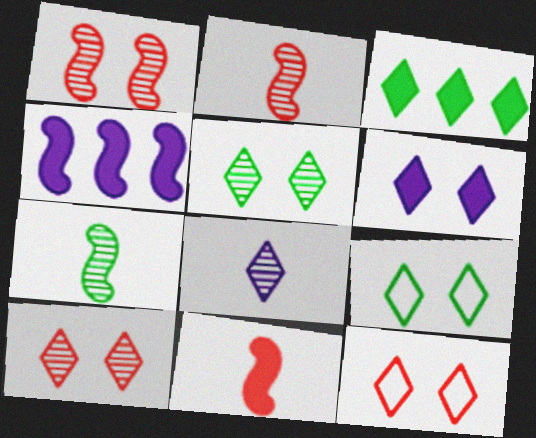[[3, 8, 12], 
[5, 6, 12], 
[6, 9, 10]]